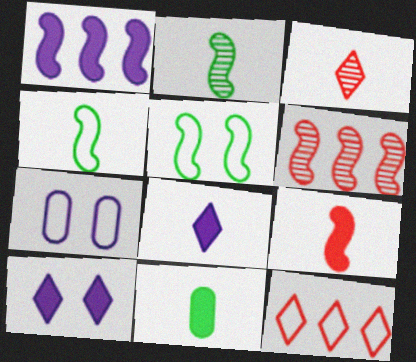[[4, 7, 12], 
[8, 9, 11]]